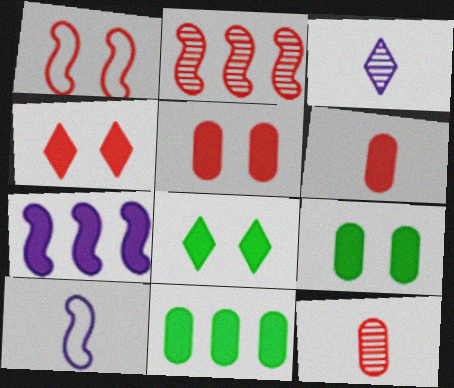[[1, 3, 11], 
[6, 7, 8]]